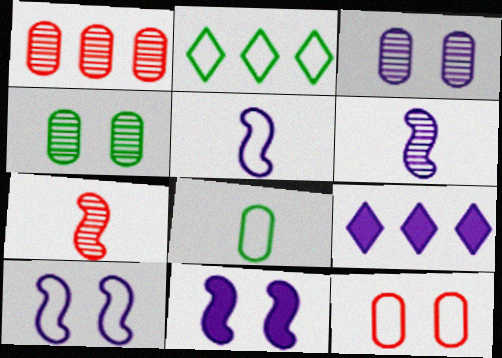[[2, 5, 12], 
[3, 5, 9]]